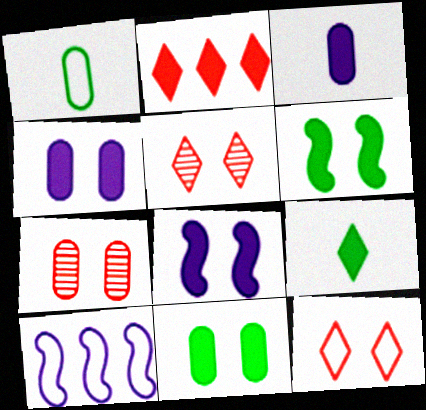[[1, 10, 12], 
[2, 3, 6], 
[7, 9, 10]]